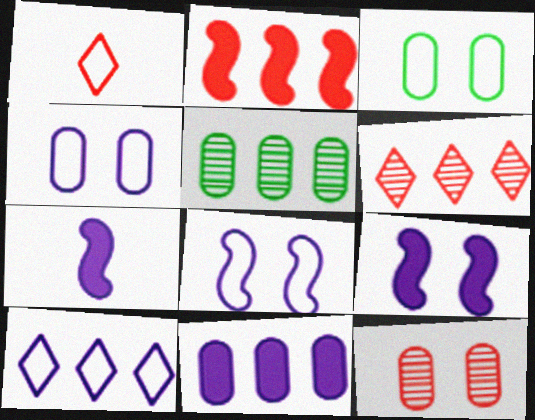[[1, 2, 12], 
[1, 5, 9], 
[2, 5, 10], 
[3, 6, 7]]